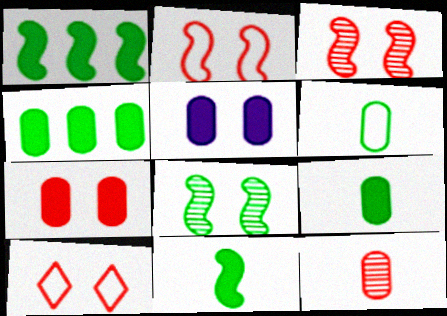[[3, 7, 10], 
[5, 8, 10]]